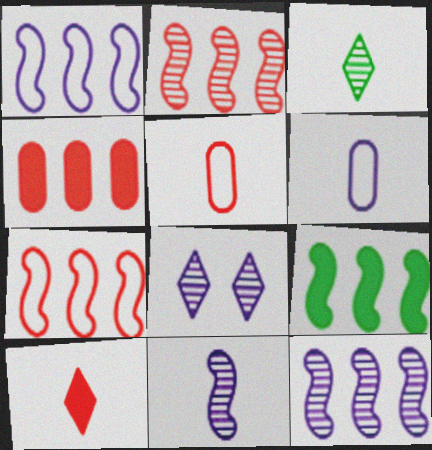[[1, 2, 9], 
[5, 8, 9], 
[7, 9, 12]]